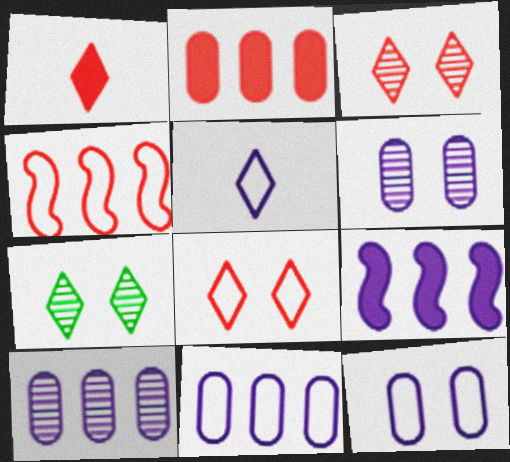[[5, 6, 9]]